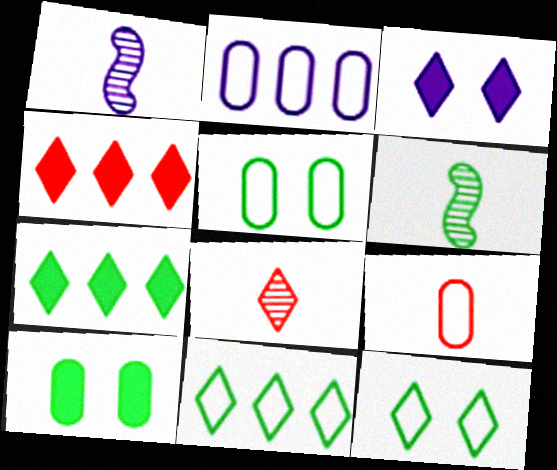[[1, 2, 3], 
[1, 4, 5], 
[2, 5, 9], 
[3, 8, 11], 
[5, 6, 7], 
[6, 10, 11]]